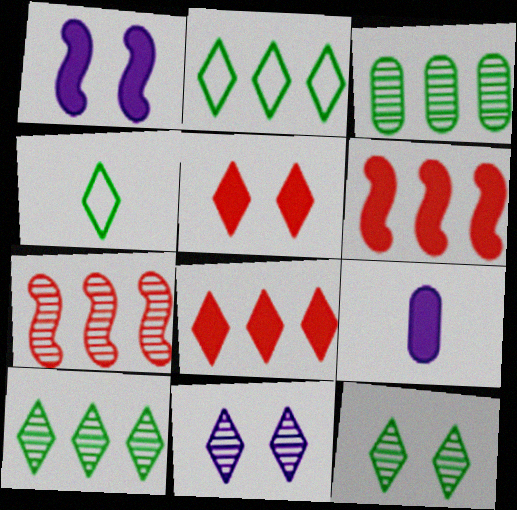[[4, 8, 11]]